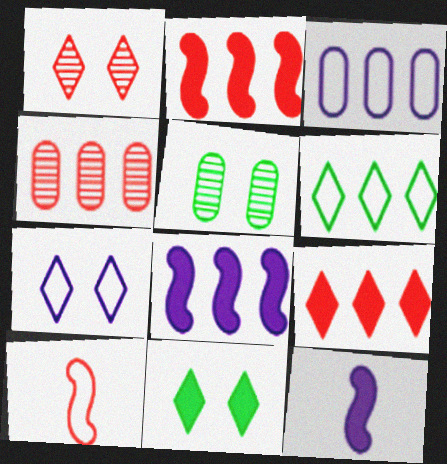[[1, 7, 11], 
[4, 6, 8]]